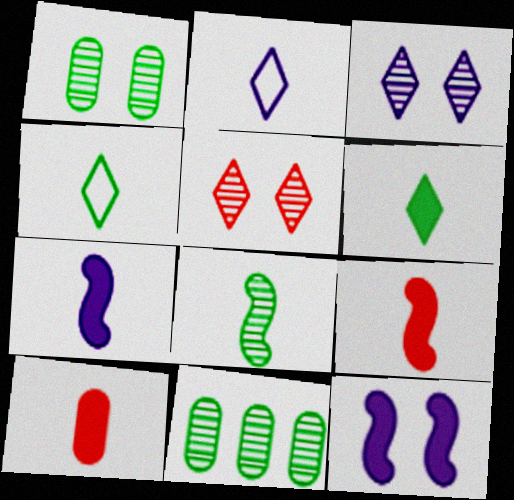[[2, 8, 10], 
[6, 7, 10]]